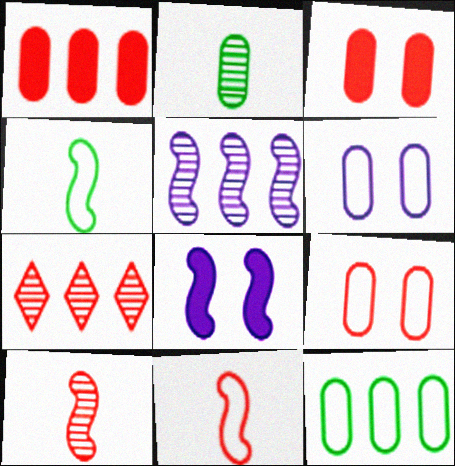[[1, 2, 6], 
[3, 7, 11]]